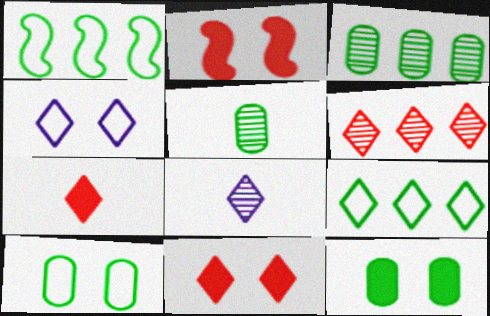[[8, 9, 11]]